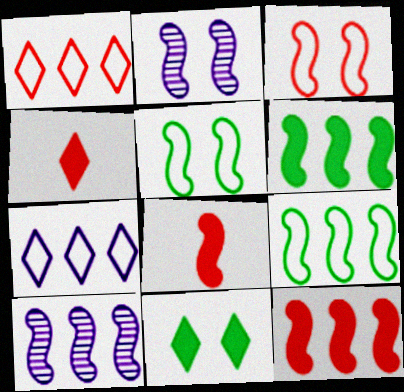[[2, 8, 9], 
[5, 8, 10], 
[9, 10, 12]]